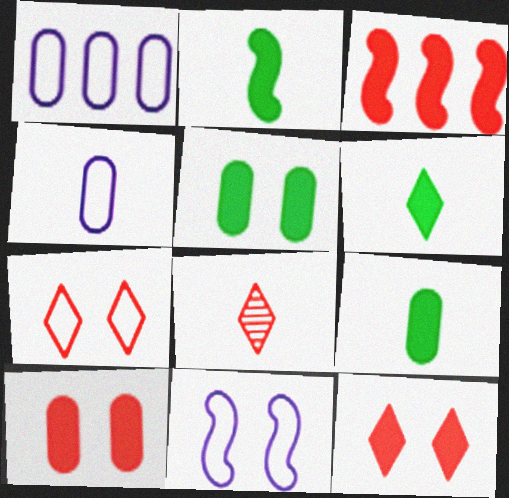[[2, 4, 8], 
[2, 6, 9]]